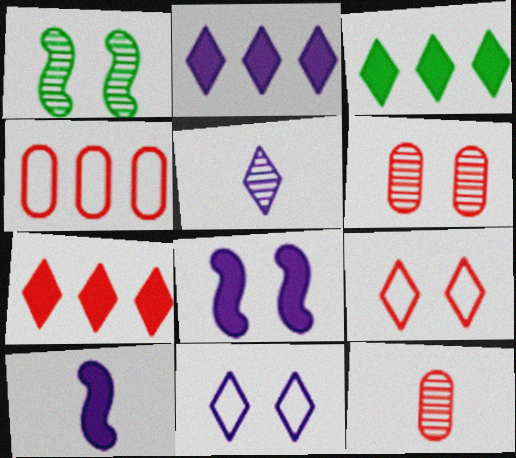[[2, 3, 7], 
[2, 5, 11], 
[3, 5, 9]]